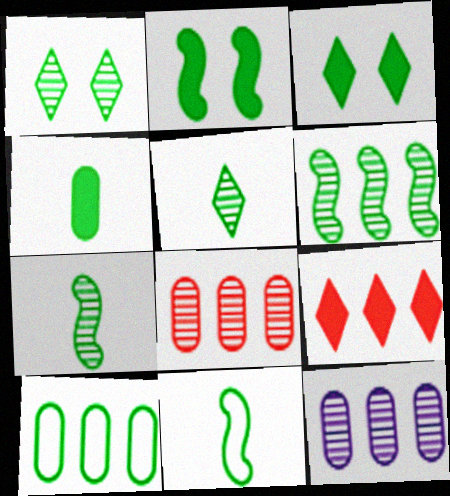[[2, 5, 10], 
[2, 6, 11], 
[3, 7, 10], 
[4, 5, 11]]